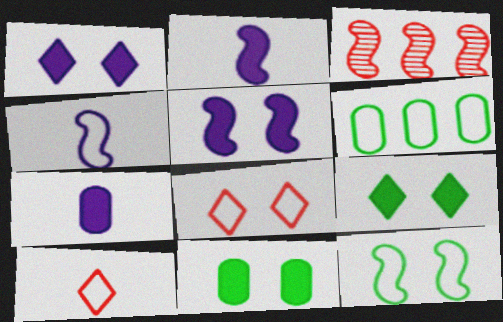[[2, 3, 12], 
[4, 6, 8]]